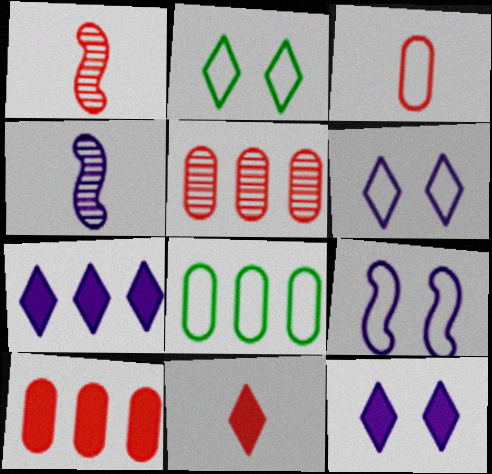[[1, 3, 11], 
[1, 8, 12], 
[2, 4, 10]]